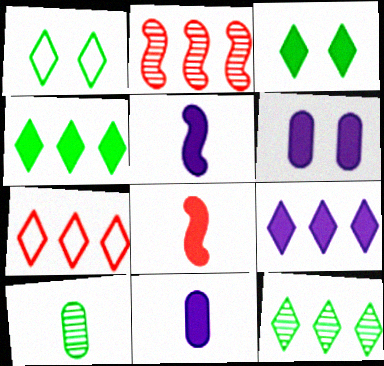[[1, 2, 11], 
[4, 6, 8], 
[5, 6, 9], 
[7, 9, 12]]